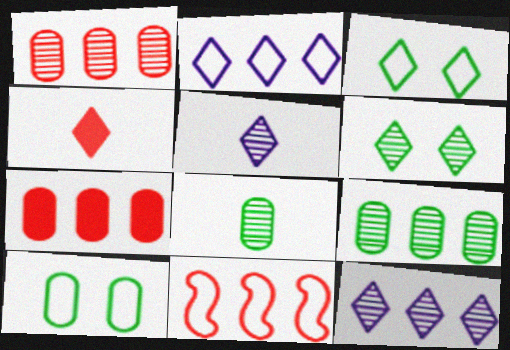[[2, 4, 6], 
[3, 4, 12]]